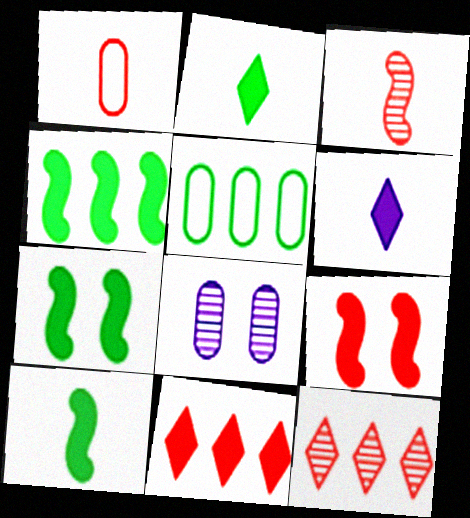[[1, 9, 12], 
[4, 7, 10]]